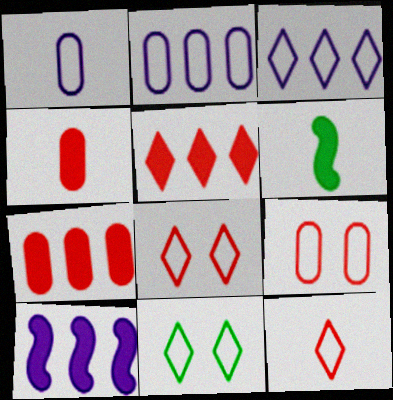[[3, 11, 12]]